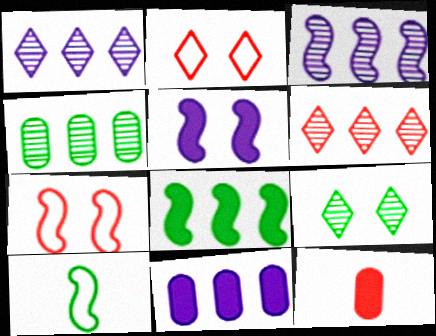[[3, 4, 6], 
[6, 7, 12]]